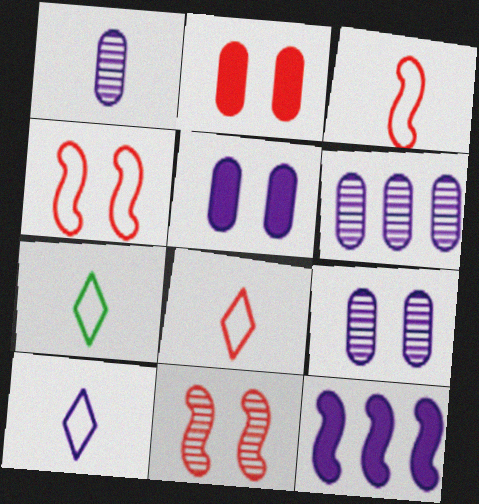[[1, 6, 9], 
[7, 8, 10], 
[9, 10, 12]]